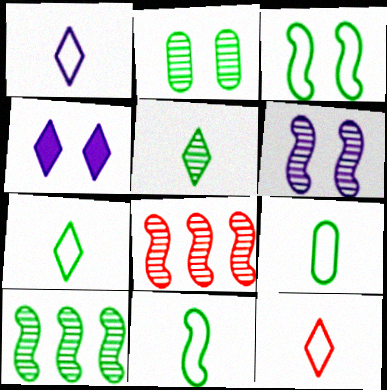[[1, 7, 12], 
[2, 5, 10], 
[4, 8, 9], 
[7, 9, 11]]